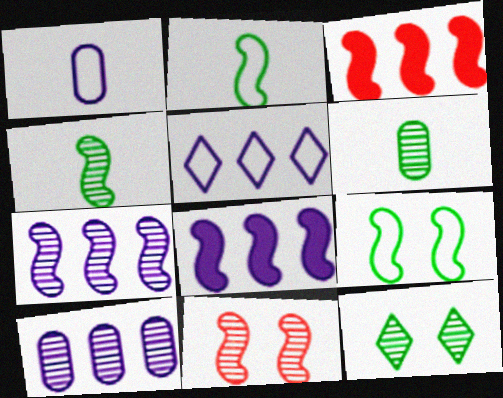[[1, 3, 12], 
[2, 8, 11], 
[4, 7, 11], 
[5, 8, 10]]